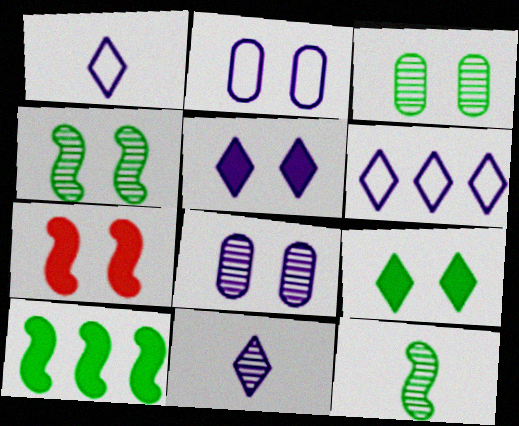[[5, 6, 11]]